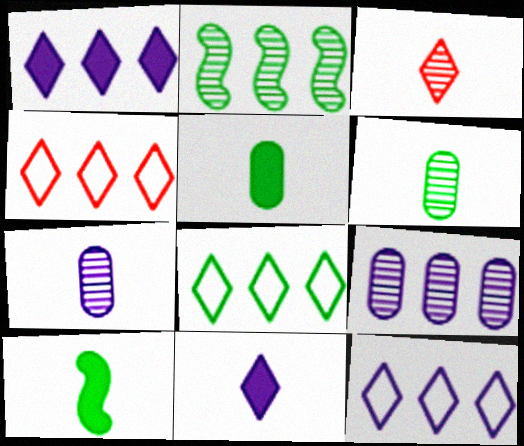[[4, 8, 12]]